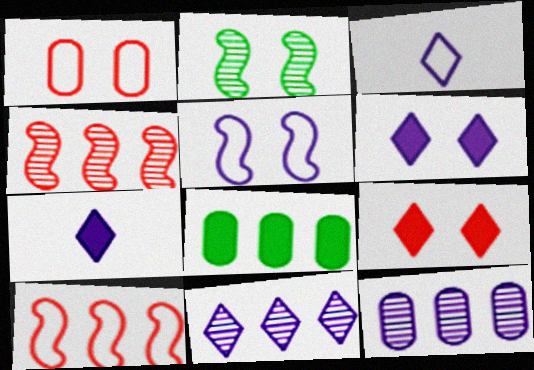[[1, 2, 6], 
[3, 6, 11], 
[5, 7, 12], 
[8, 10, 11]]